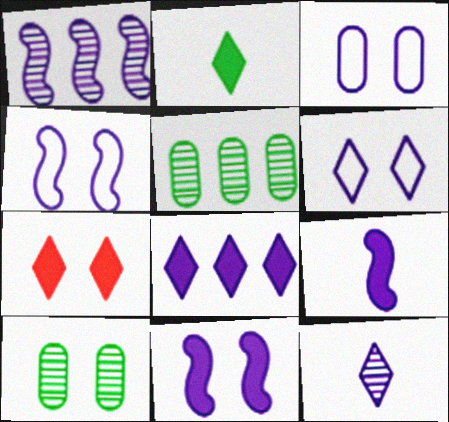[[1, 4, 9], 
[2, 7, 8], 
[3, 4, 6], 
[4, 7, 10], 
[6, 8, 12]]